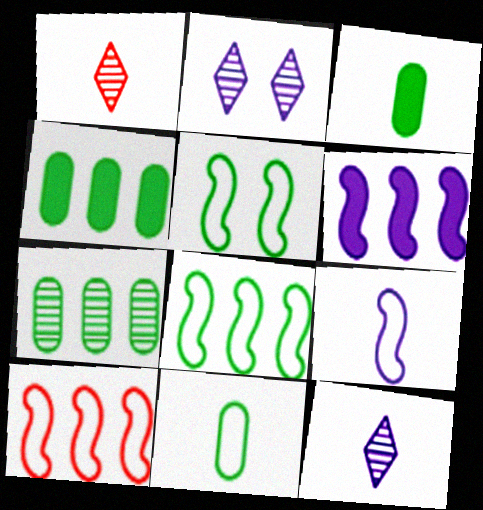[[1, 3, 9], 
[2, 3, 10], 
[5, 9, 10]]